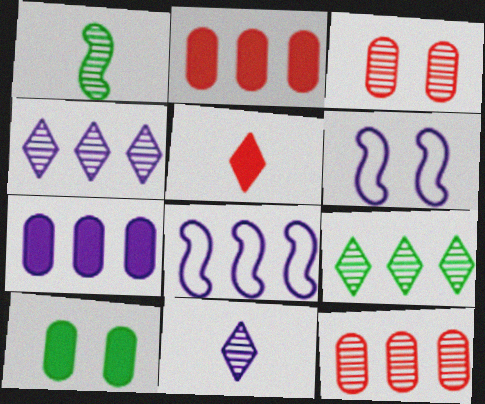[[1, 3, 4], 
[2, 8, 9], 
[4, 7, 8], 
[6, 7, 11]]